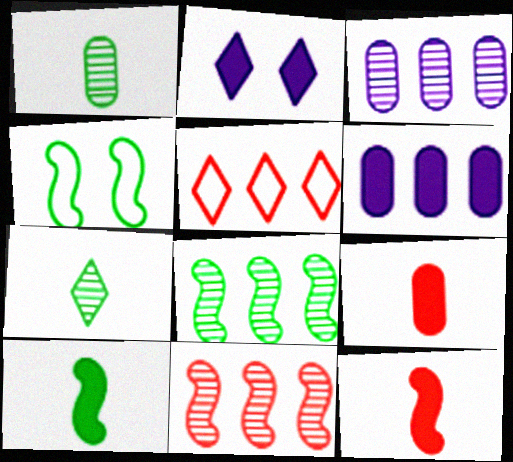[[2, 5, 7], 
[4, 8, 10], 
[5, 6, 8]]